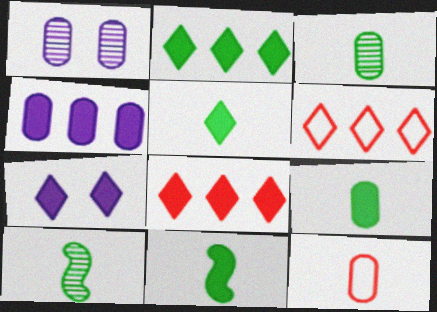[[1, 6, 11], 
[5, 7, 8], 
[5, 9, 11]]